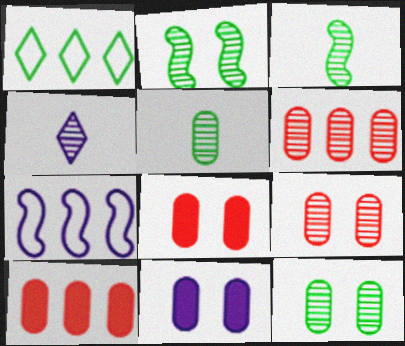[[2, 4, 6], 
[4, 7, 11]]